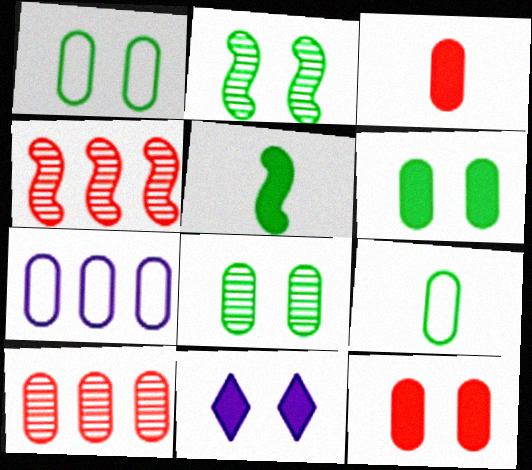[[1, 6, 8], 
[3, 7, 8], 
[4, 9, 11]]